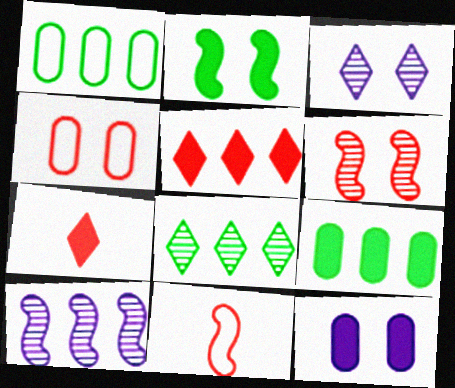[[1, 5, 10], 
[2, 3, 4], 
[2, 10, 11], 
[3, 9, 11], 
[8, 11, 12]]